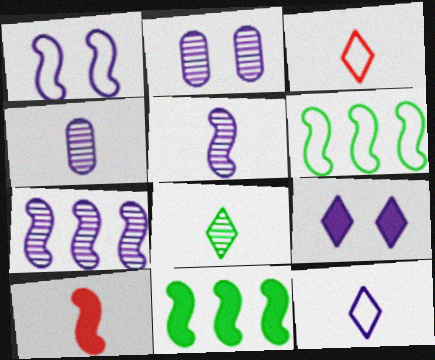[[1, 2, 9], 
[2, 3, 11]]